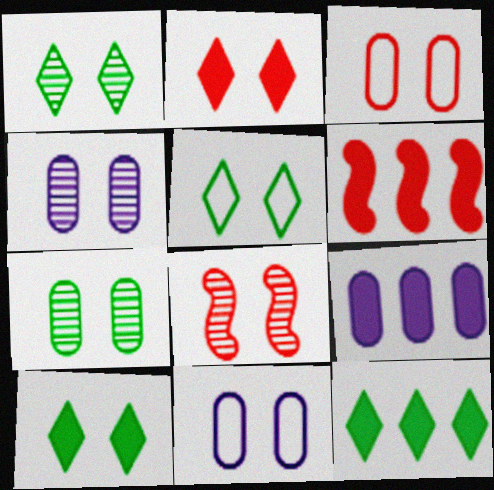[[1, 4, 8], 
[1, 5, 10], 
[2, 3, 8], 
[6, 9, 12], 
[8, 10, 11]]